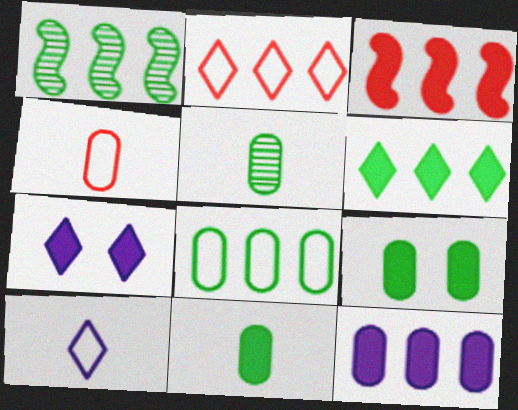[[1, 2, 12], 
[1, 4, 7], 
[1, 6, 8], 
[3, 6, 12], 
[3, 7, 11], 
[5, 8, 9]]